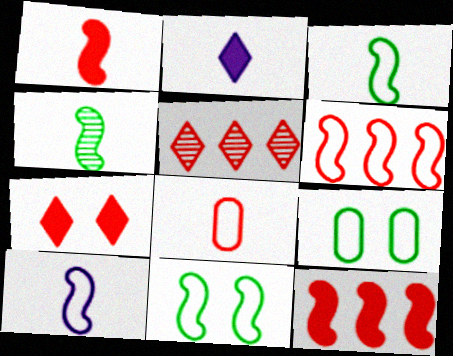[[1, 4, 10], 
[2, 4, 8], 
[6, 10, 11]]